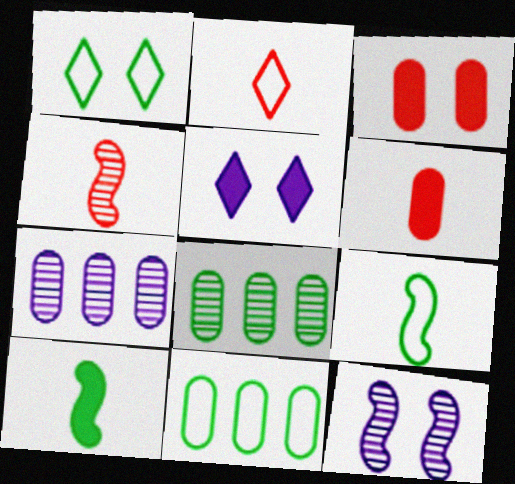[[1, 3, 12], 
[1, 8, 10], 
[1, 9, 11], 
[2, 4, 6], 
[4, 5, 11]]